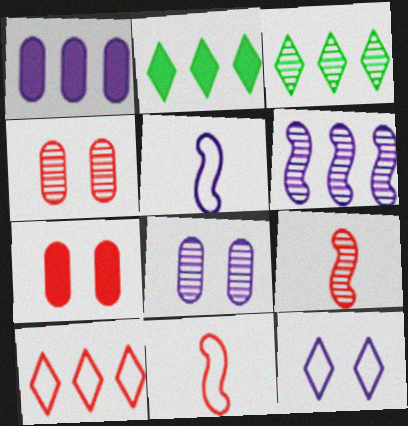[[2, 4, 5], 
[2, 8, 11], 
[3, 5, 7], 
[3, 8, 9], 
[7, 9, 10]]